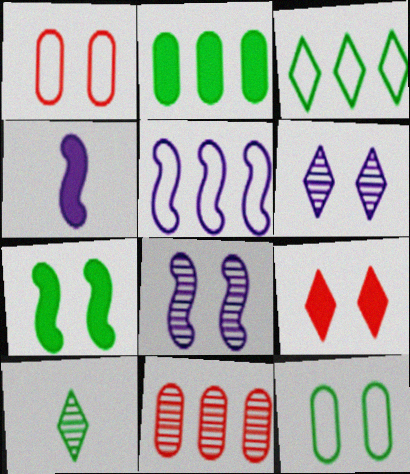[[1, 6, 7], 
[2, 4, 9], 
[4, 5, 8], 
[8, 9, 12], 
[8, 10, 11]]